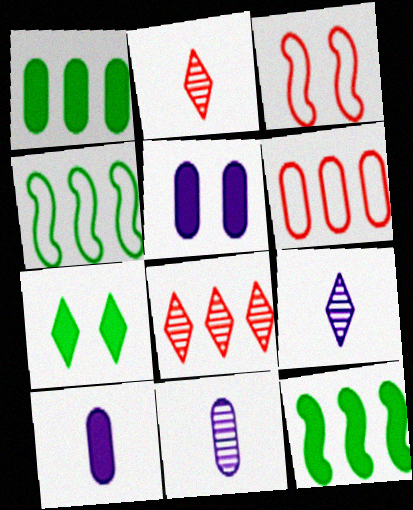[[1, 3, 9], 
[2, 4, 5]]